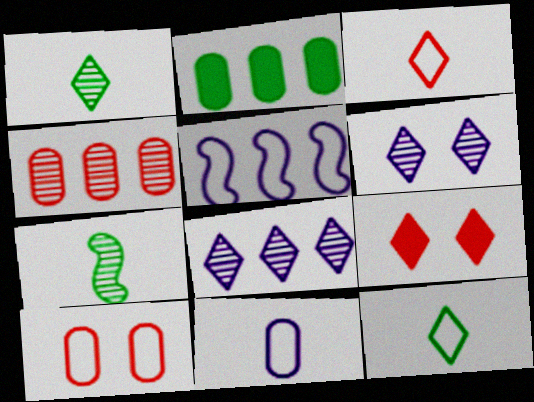[[4, 6, 7], 
[5, 10, 12], 
[8, 9, 12]]